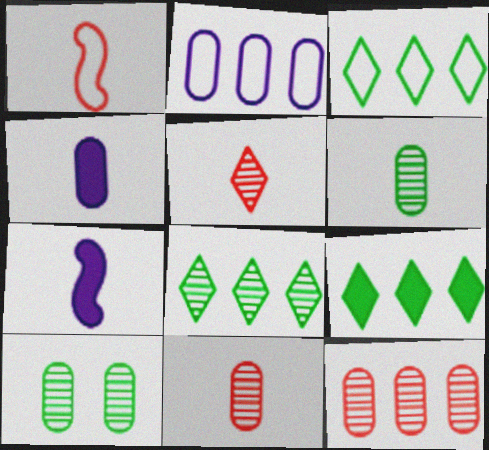[[3, 8, 9]]